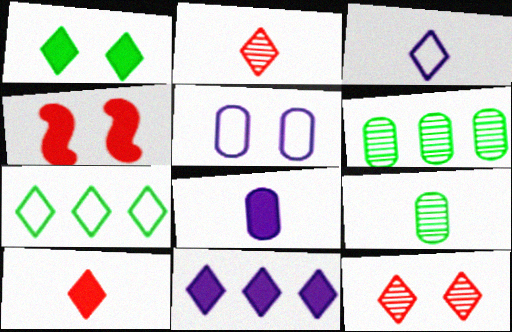[[1, 10, 11], 
[3, 4, 6]]